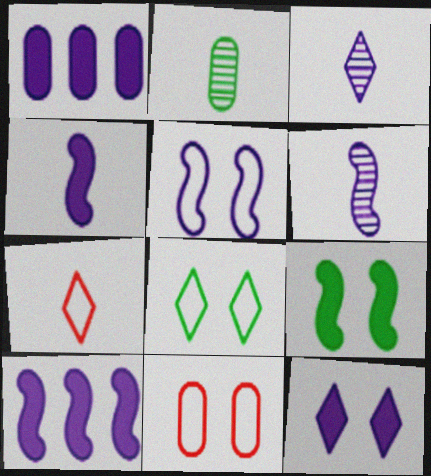[[1, 2, 11], 
[1, 3, 5], 
[1, 4, 12], 
[2, 4, 7], 
[5, 6, 10], 
[5, 8, 11]]